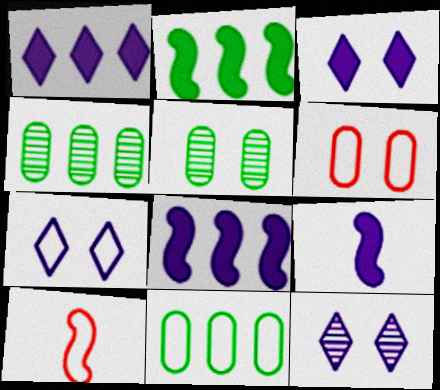[[1, 5, 10], 
[3, 4, 10], 
[3, 7, 12], 
[7, 10, 11]]